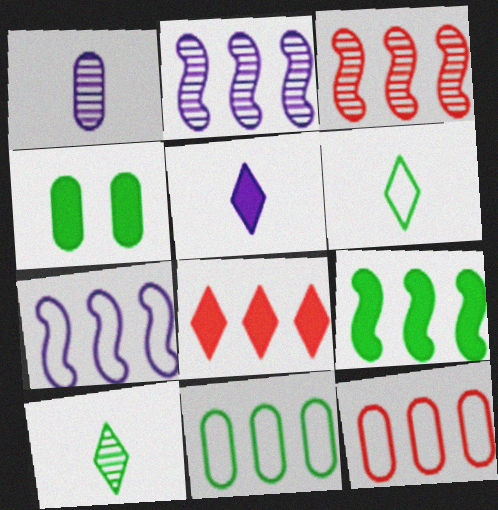[[1, 4, 12], 
[2, 8, 11], 
[3, 7, 9], 
[3, 8, 12]]